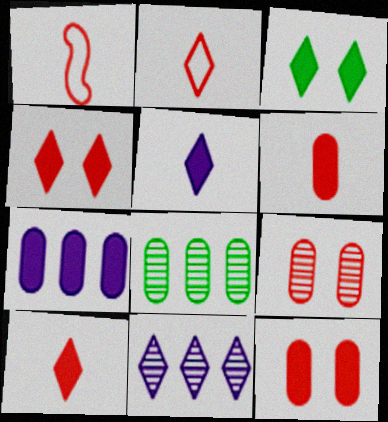[[2, 3, 11]]